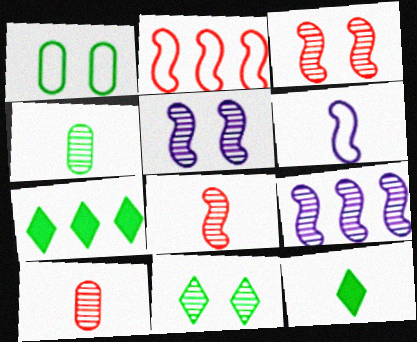[[6, 10, 12], 
[9, 10, 11]]